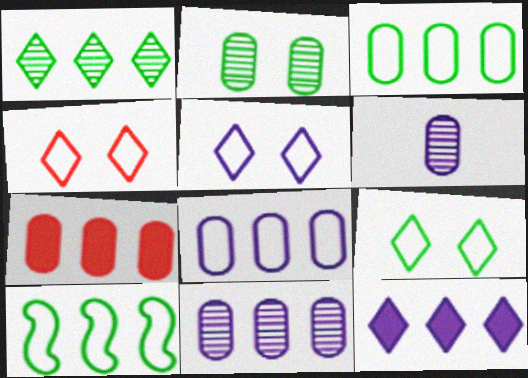[[3, 7, 11], 
[4, 5, 9]]